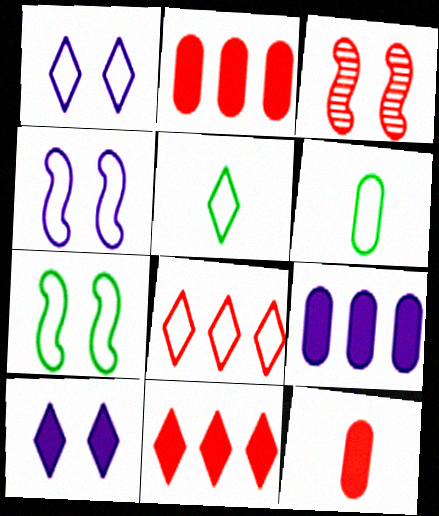[[1, 5, 8], 
[3, 5, 9], 
[3, 8, 12], 
[4, 6, 8]]